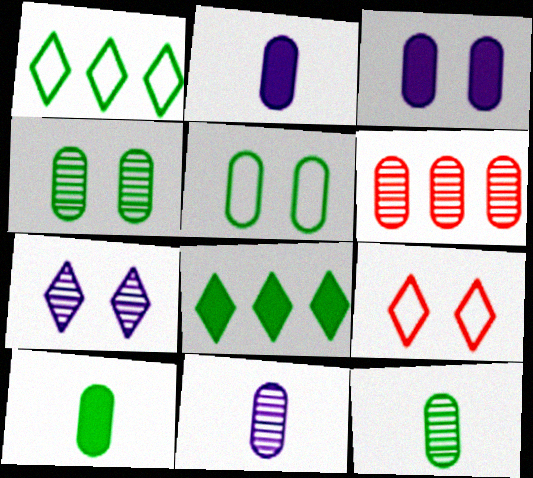[[2, 5, 6], 
[4, 6, 11]]